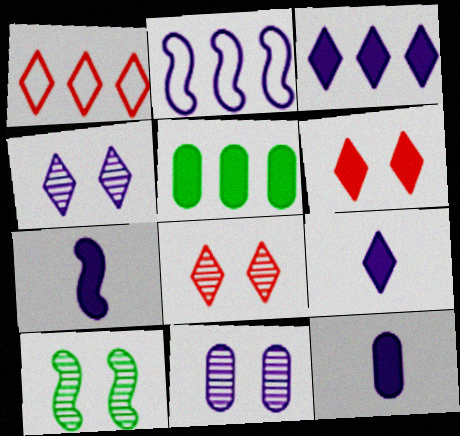[[1, 10, 12], 
[2, 4, 12], 
[2, 9, 11], 
[5, 6, 7], 
[7, 9, 12], 
[8, 10, 11]]